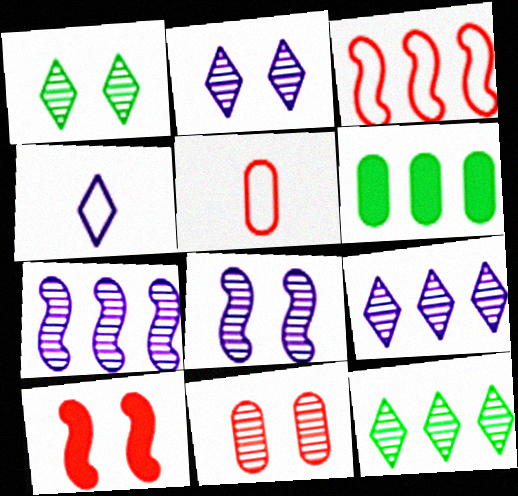[[1, 8, 11], 
[3, 6, 9]]